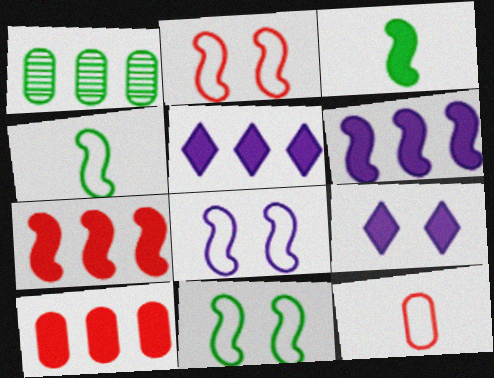[[2, 8, 11], 
[3, 9, 10]]